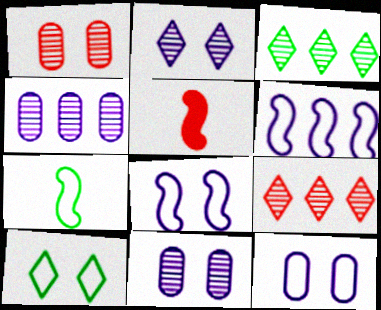[[3, 5, 12], 
[4, 5, 10]]